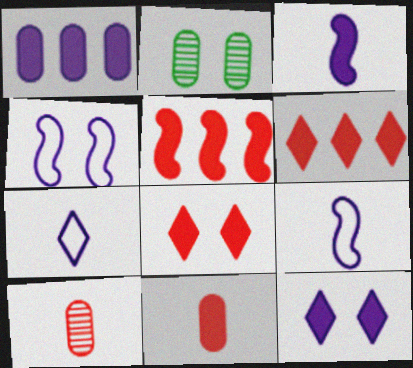[[1, 3, 12], 
[2, 4, 8], 
[2, 5, 7], 
[2, 6, 9], 
[5, 8, 11]]